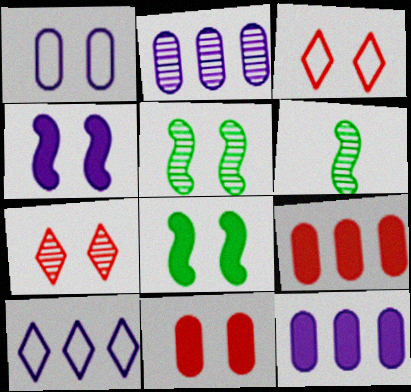[[1, 7, 8], 
[2, 6, 7], 
[3, 6, 12], 
[6, 10, 11]]